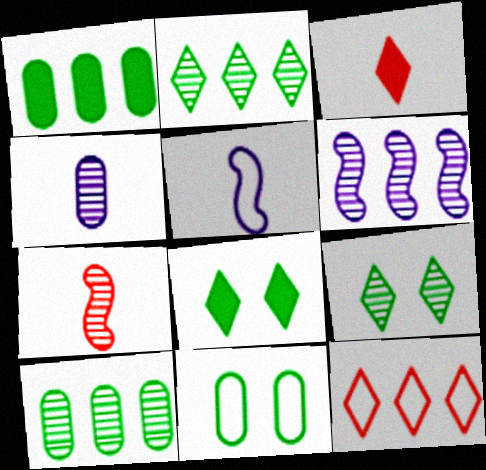[[1, 6, 12], 
[3, 6, 11], 
[5, 11, 12]]